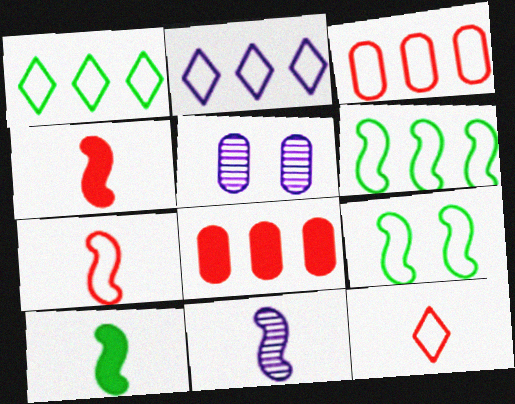[[1, 4, 5], 
[2, 3, 6], 
[7, 10, 11]]